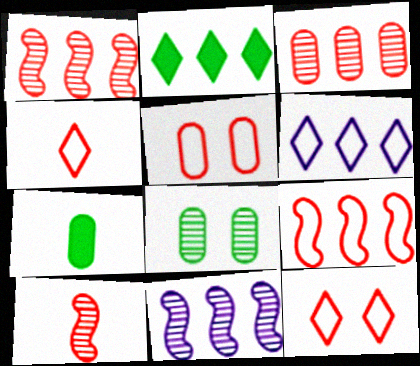[[4, 5, 9], 
[7, 11, 12]]